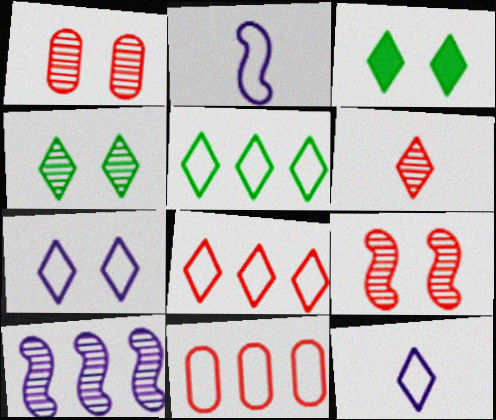[]